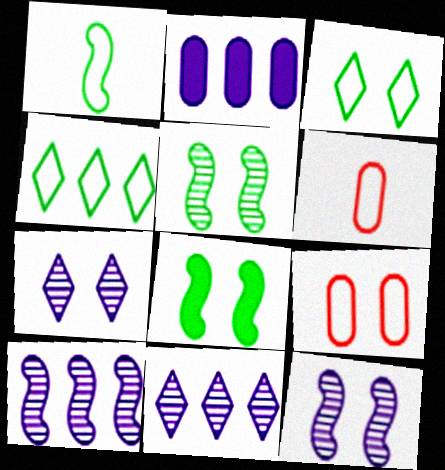[[6, 8, 11], 
[7, 8, 9]]